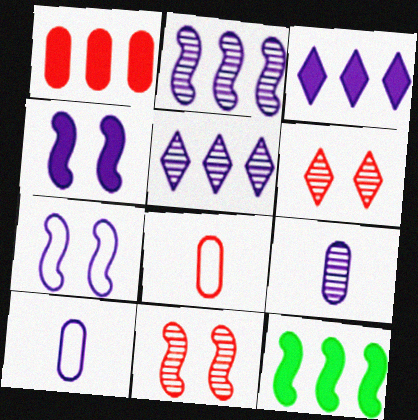[[1, 3, 12], 
[3, 7, 9], 
[4, 5, 10], 
[6, 10, 12]]